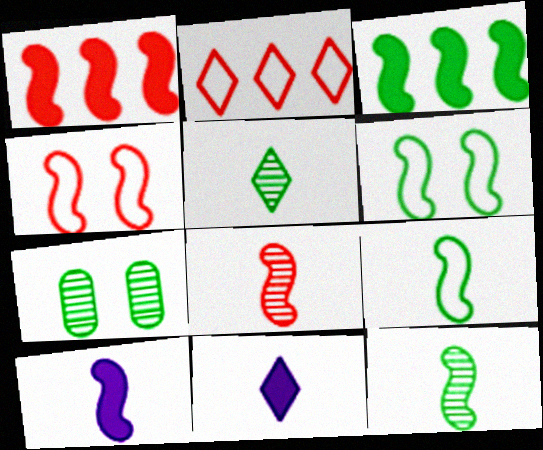[[1, 4, 8], 
[2, 7, 10], 
[3, 6, 12], 
[8, 9, 10]]